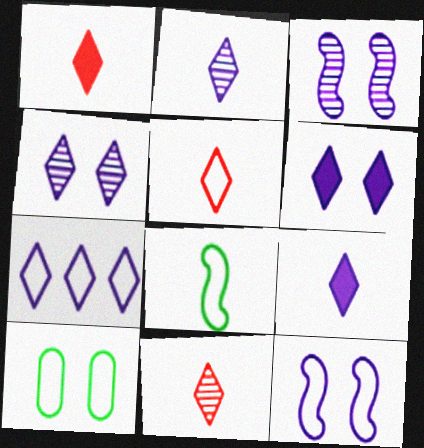[[1, 5, 11], 
[2, 6, 7], 
[4, 7, 9]]